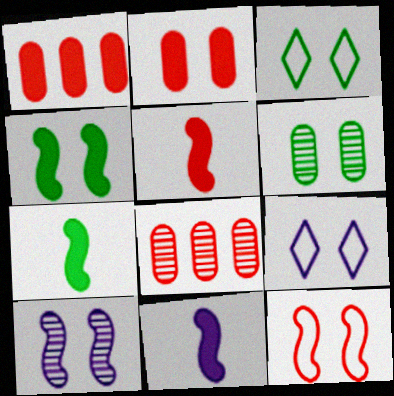[[2, 3, 10], 
[3, 4, 6], 
[3, 8, 11], 
[4, 10, 12], 
[5, 7, 11], 
[7, 8, 9]]